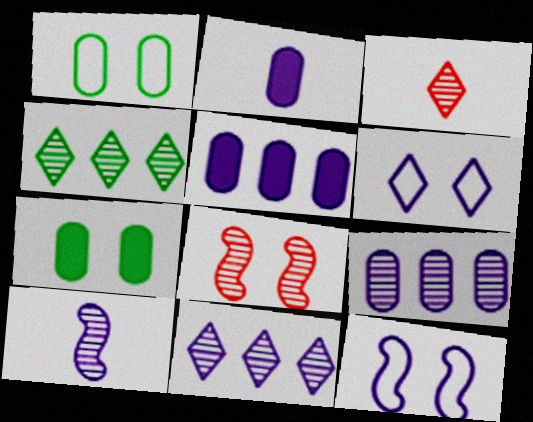[[2, 11, 12], 
[5, 6, 10], 
[6, 7, 8]]